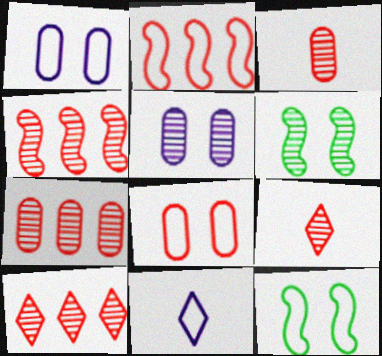[[4, 7, 10]]